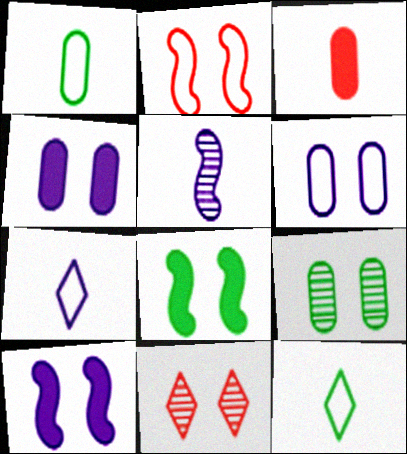[[3, 5, 12], 
[6, 8, 11]]